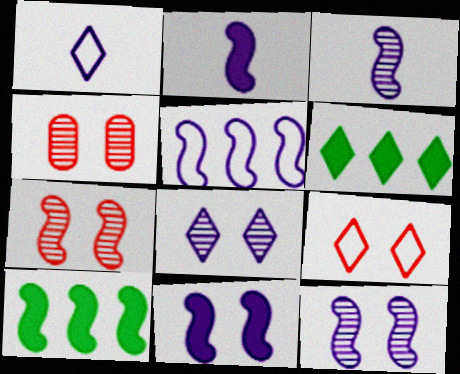[[1, 4, 10], 
[2, 5, 12], 
[3, 5, 11]]